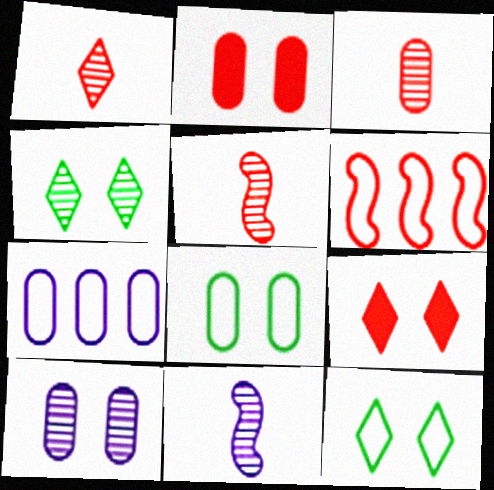[[1, 2, 6], 
[1, 3, 5], 
[2, 8, 10], 
[3, 6, 9]]